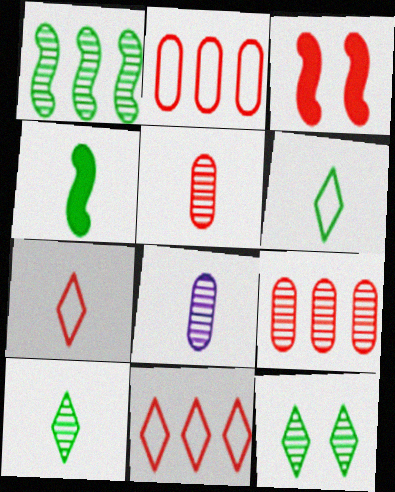[[3, 5, 11], 
[3, 7, 9], 
[4, 7, 8]]